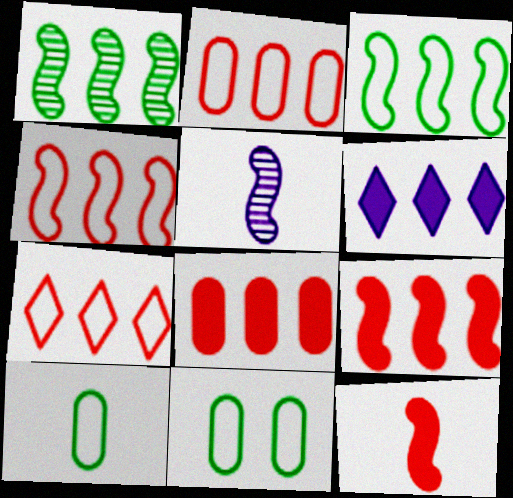[[1, 2, 6], 
[2, 4, 7]]